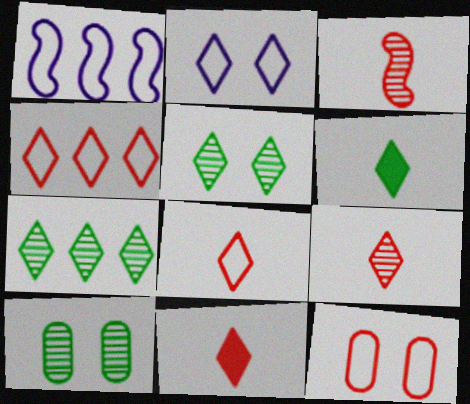[[1, 10, 11], 
[2, 7, 11], 
[8, 9, 11]]